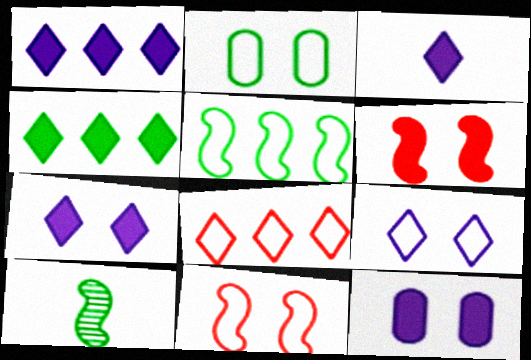[[1, 3, 7], 
[2, 4, 10], 
[2, 9, 11], 
[8, 10, 12]]